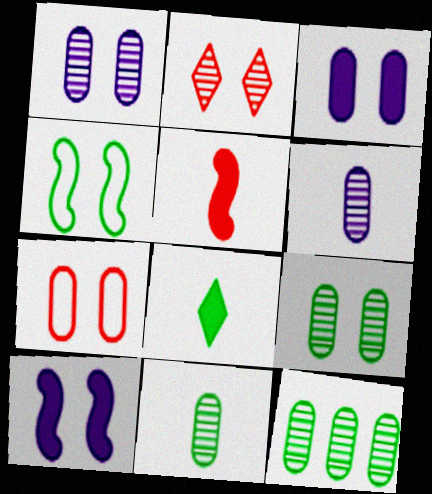[[2, 3, 4], 
[3, 7, 9], 
[4, 8, 12], 
[9, 11, 12]]